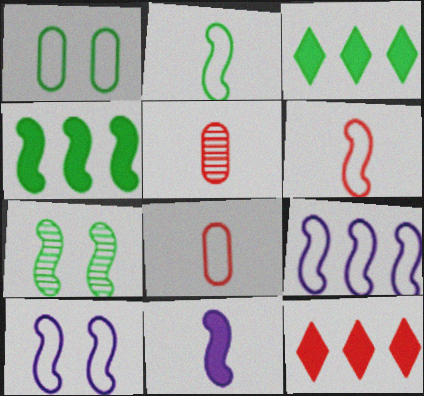[[2, 4, 7], 
[3, 5, 10]]